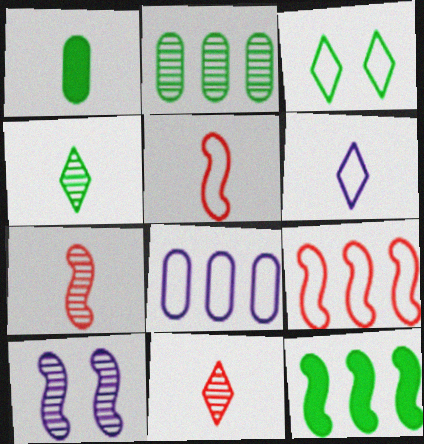[[1, 6, 7], 
[2, 10, 11], 
[3, 5, 8], 
[5, 10, 12]]